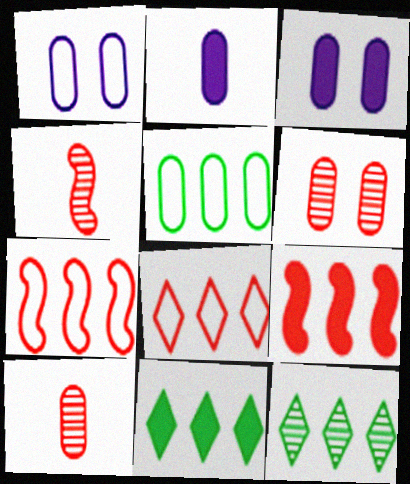[[1, 4, 11], 
[2, 5, 6], 
[3, 5, 10]]